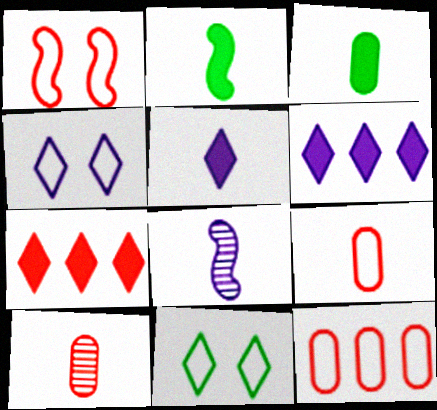[[1, 7, 10]]